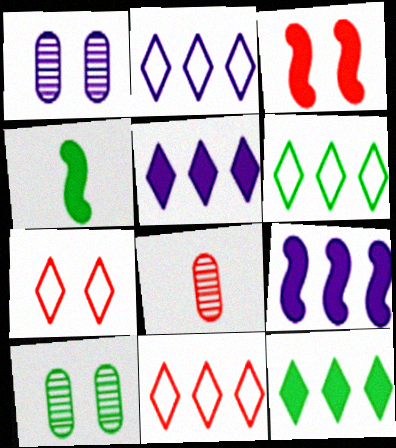[[1, 4, 11], 
[2, 6, 11], 
[3, 4, 9], 
[3, 8, 11], 
[4, 6, 10]]